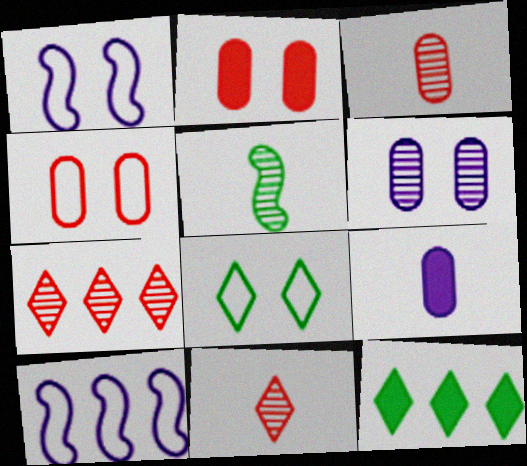[[1, 3, 12], 
[1, 4, 8], 
[5, 6, 7]]